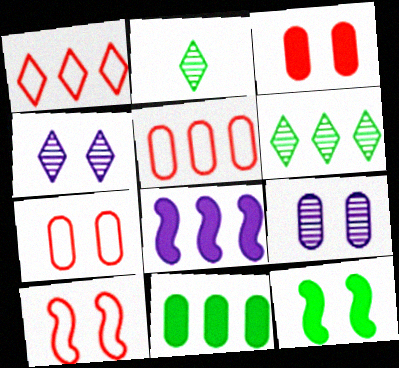[[2, 7, 8], 
[4, 7, 12], 
[5, 6, 8]]